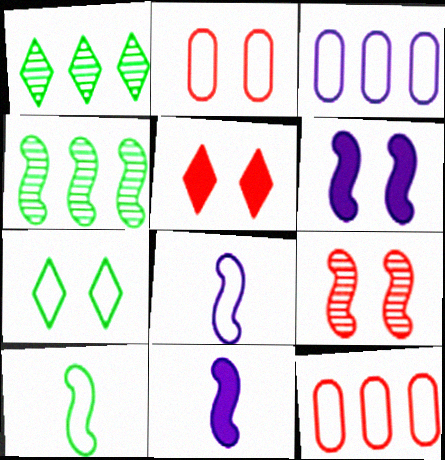[[1, 2, 11], 
[2, 5, 9], 
[7, 8, 12]]